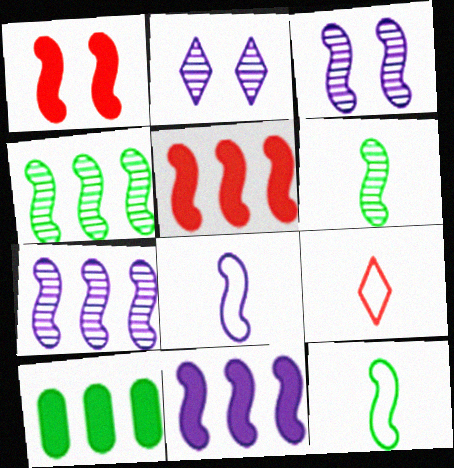[[1, 4, 8], 
[1, 7, 12], 
[3, 5, 12], 
[3, 8, 11], 
[3, 9, 10]]